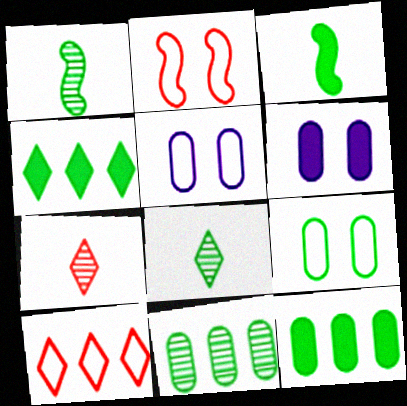[[1, 4, 9], 
[1, 6, 10]]